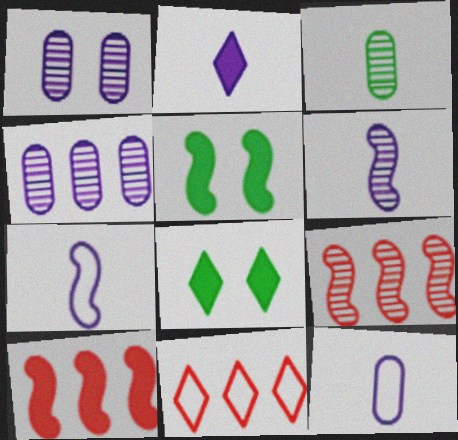[[2, 6, 12], 
[5, 7, 9], 
[8, 9, 12]]